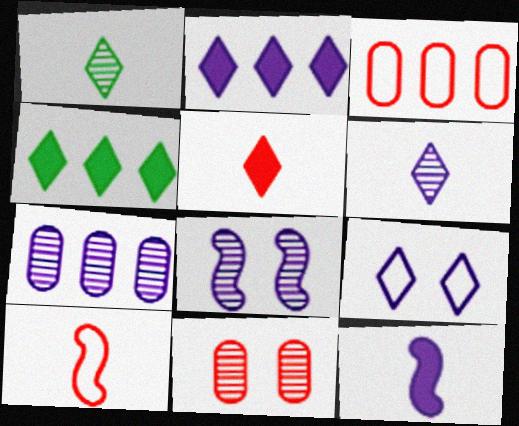[[2, 6, 9], 
[6, 7, 8], 
[7, 9, 12]]